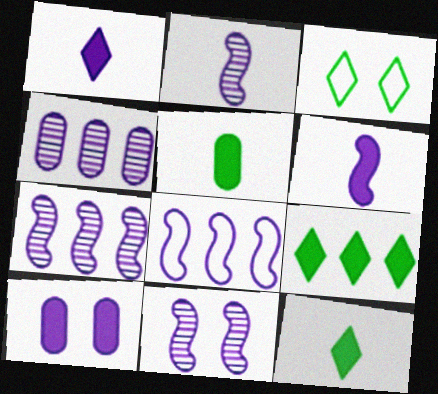[[2, 7, 11], 
[6, 8, 11]]